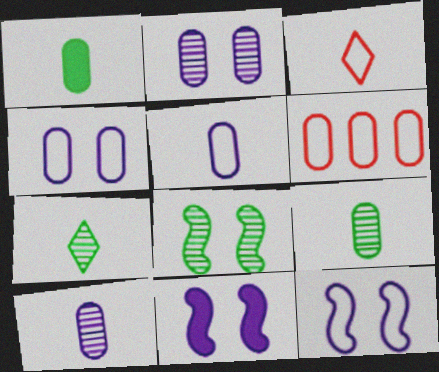[[1, 2, 6], 
[6, 7, 11]]